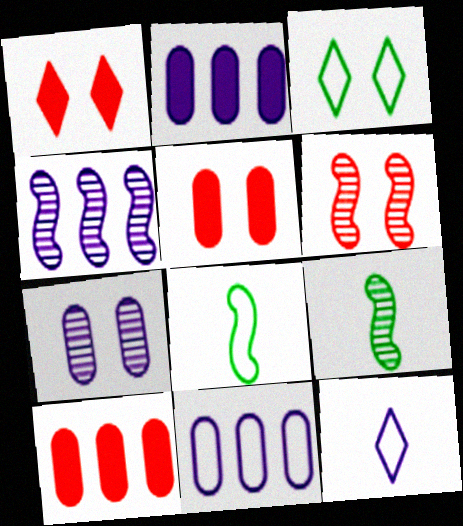[[1, 9, 11], 
[4, 6, 9]]